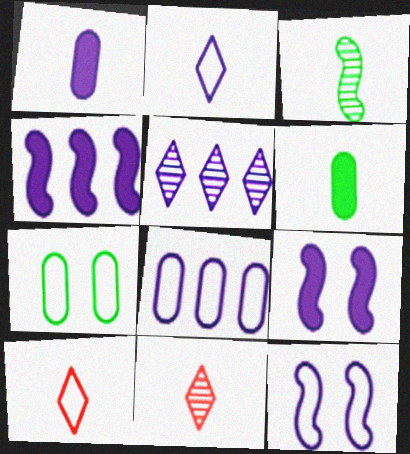[[1, 3, 10], 
[1, 5, 12], 
[2, 8, 12], 
[4, 5, 8], 
[4, 7, 11]]